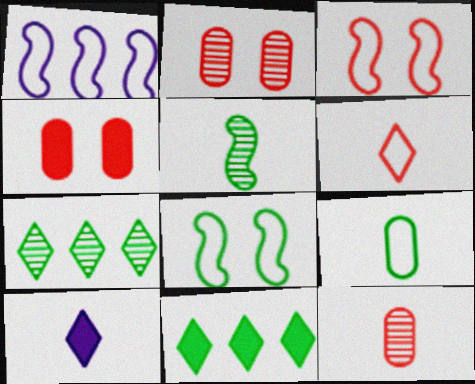[]